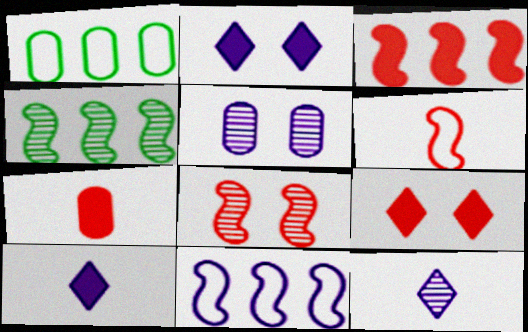[[1, 5, 7], 
[1, 8, 10], 
[3, 4, 11], 
[3, 6, 8], 
[3, 7, 9], 
[5, 10, 11]]